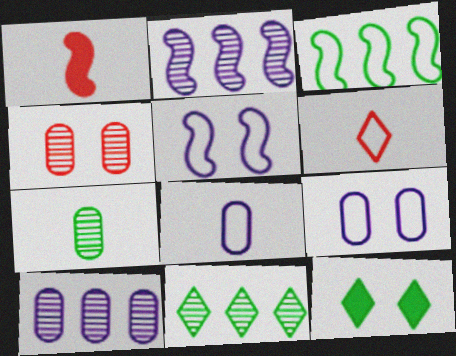[[1, 9, 11], 
[3, 6, 9], 
[3, 7, 12], 
[4, 5, 12], 
[4, 7, 10]]